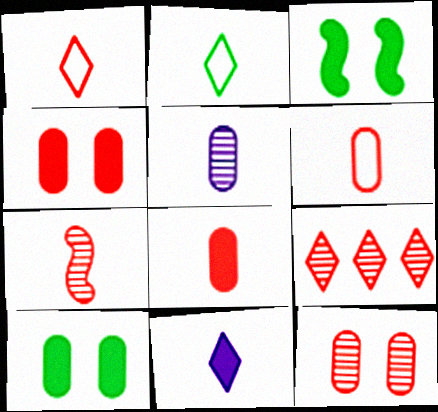[[1, 7, 8], 
[7, 9, 12]]